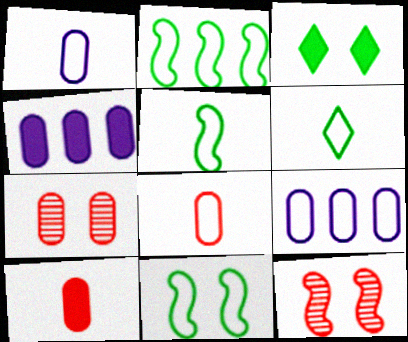[[2, 5, 11], 
[4, 6, 12]]